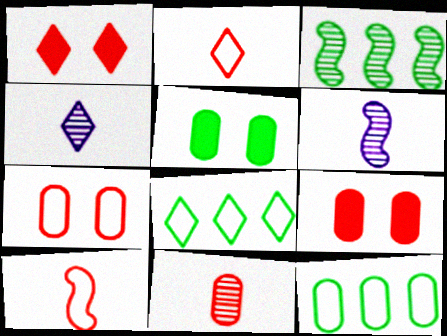[[1, 4, 8], 
[1, 6, 12], 
[6, 8, 9]]